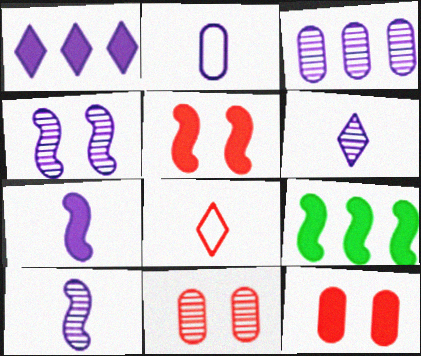[[1, 2, 4], 
[2, 6, 7], 
[3, 4, 6], 
[5, 7, 9]]